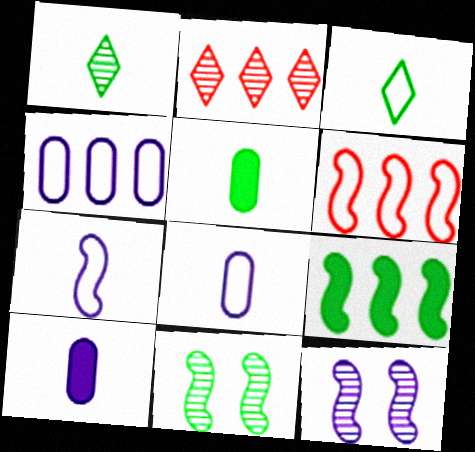[[2, 4, 9]]